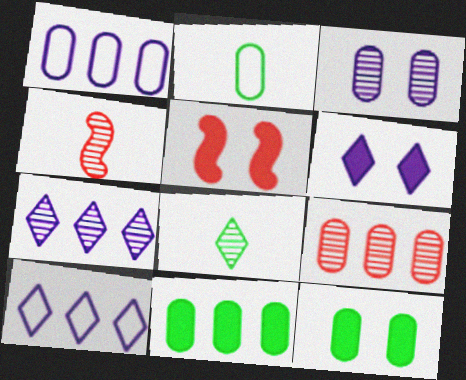[[1, 5, 8], 
[1, 9, 11], 
[2, 5, 7], 
[4, 10, 12], 
[5, 6, 12]]